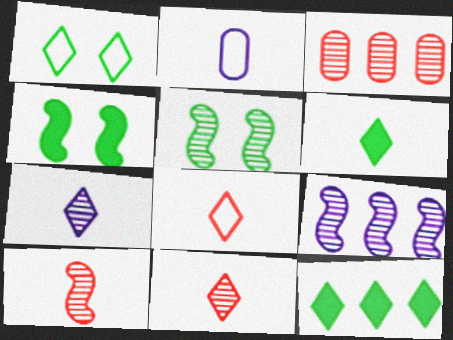[[2, 6, 10], 
[3, 5, 7], 
[5, 9, 10], 
[6, 7, 8]]